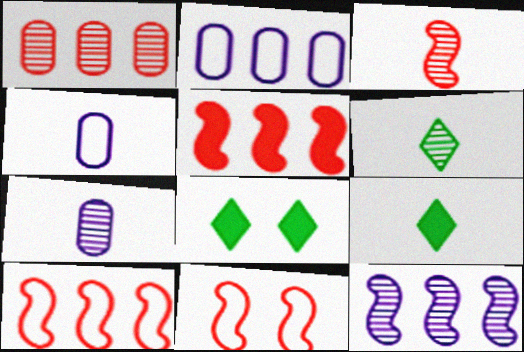[[2, 3, 8], 
[3, 4, 9], 
[3, 5, 11], 
[3, 6, 7], 
[7, 8, 10]]